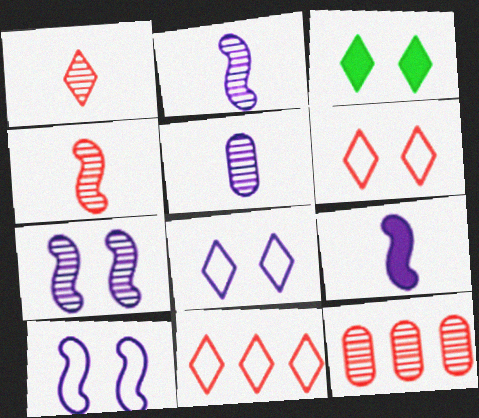[]